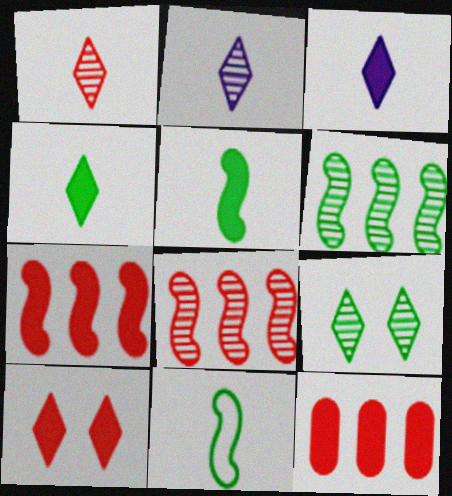[]